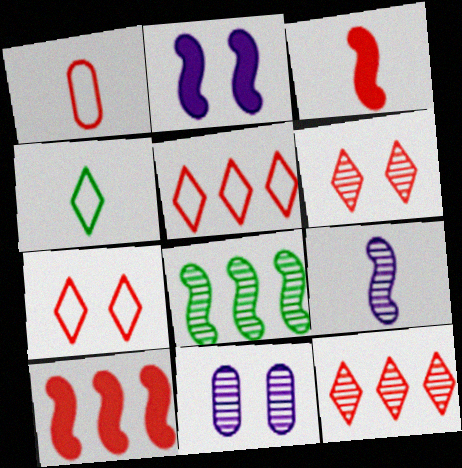[[1, 6, 10], 
[4, 10, 11]]